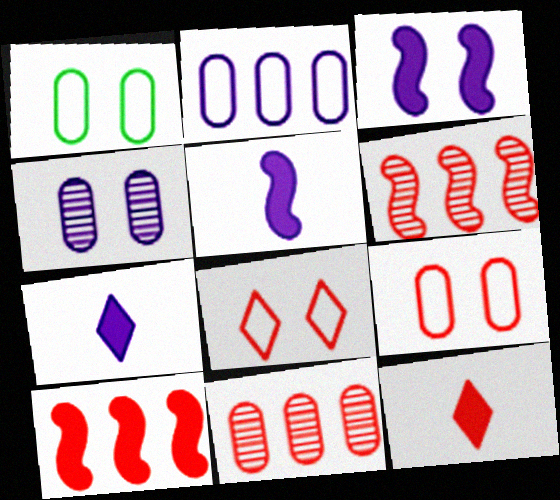[[1, 6, 7], 
[6, 9, 12]]